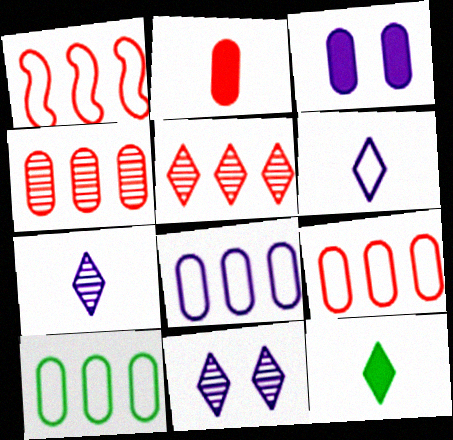[[8, 9, 10]]